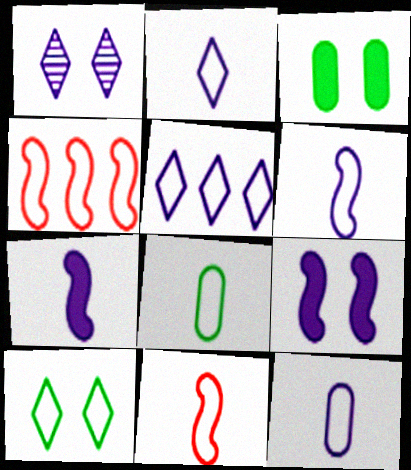[[2, 6, 12], 
[2, 8, 11], 
[4, 10, 12]]